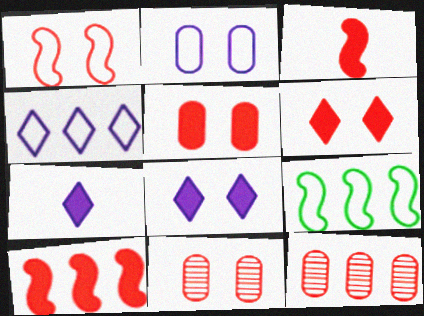[[1, 6, 11], 
[7, 9, 11]]